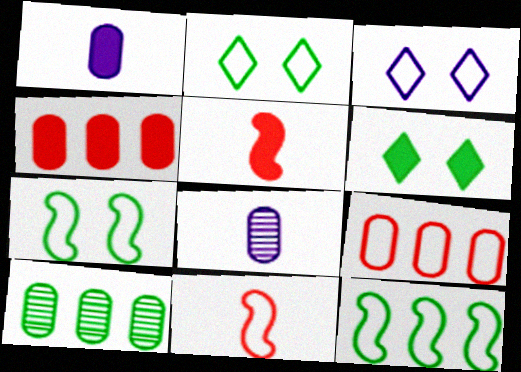[[3, 5, 10]]